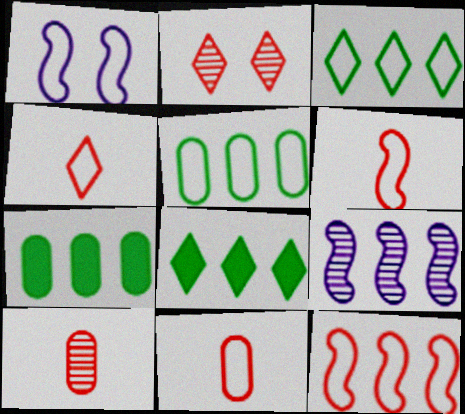[[1, 3, 11], 
[1, 4, 5], 
[1, 8, 10], 
[4, 6, 11]]